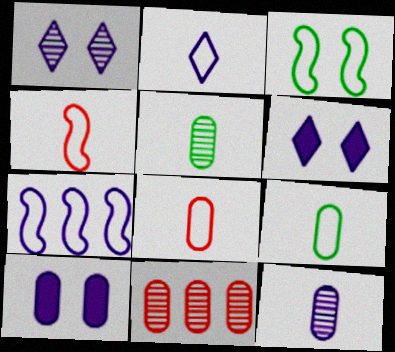[[2, 4, 9], 
[3, 4, 7], 
[6, 7, 12], 
[9, 10, 11]]